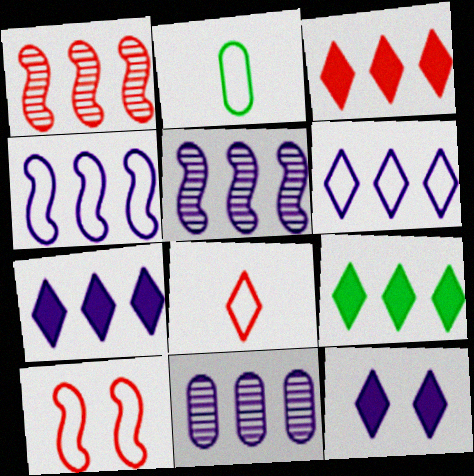[[1, 2, 12], 
[2, 6, 10], 
[3, 7, 9], 
[4, 7, 11]]